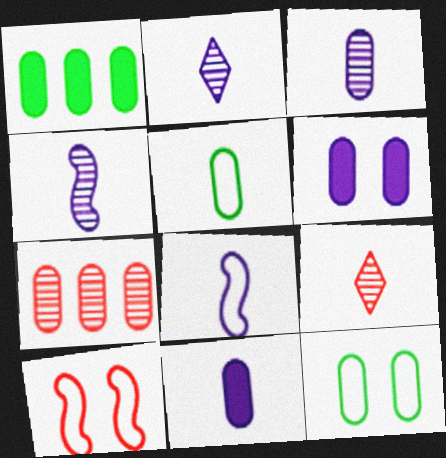[[1, 2, 10], 
[2, 3, 4], 
[2, 8, 11], 
[5, 6, 7], 
[7, 11, 12]]